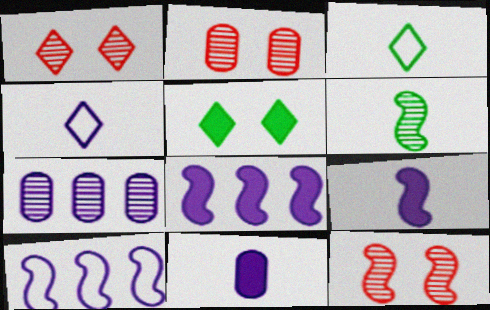[[1, 2, 12], 
[1, 6, 7], 
[2, 3, 8]]